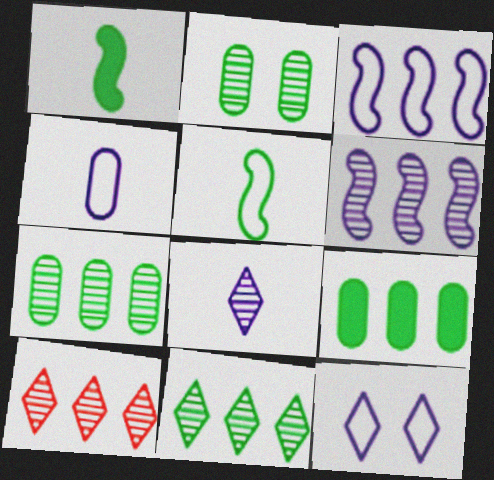[[3, 4, 12], 
[3, 9, 10], 
[6, 7, 10]]